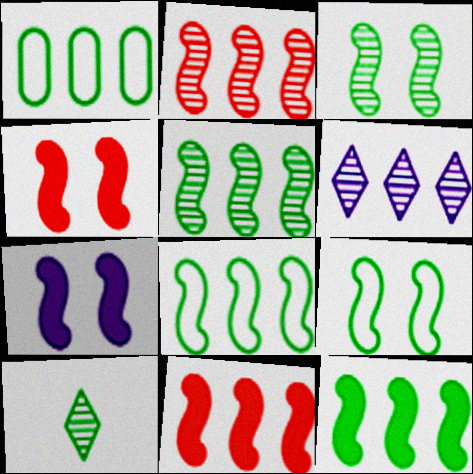[[1, 6, 11], 
[5, 8, 12]]